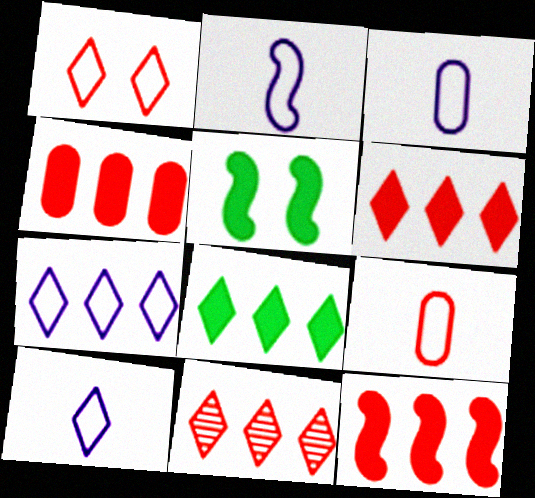[[2, 3, 10], 
[3, 5, 11], 
[4, 6, 12], 
[7, 8, 11]]